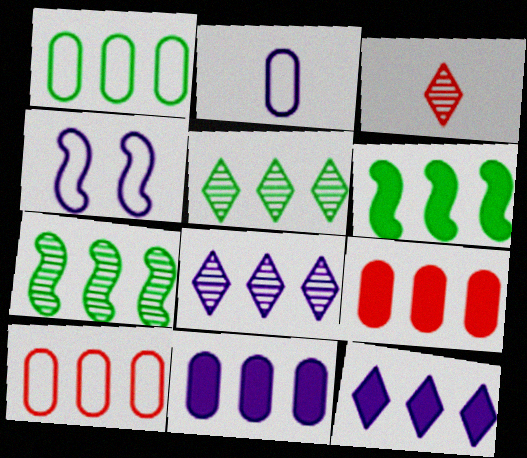[[1, 5, 6], 
[6, 8, 10], 
[6, 9, 12], 
[7, 10, 12]]